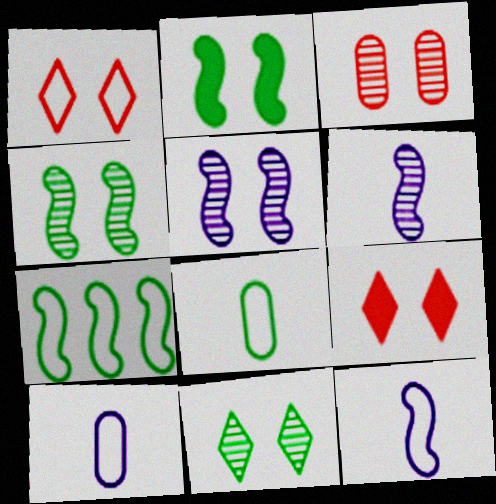[[1, 7, 10], 
[3, 5, 11]]